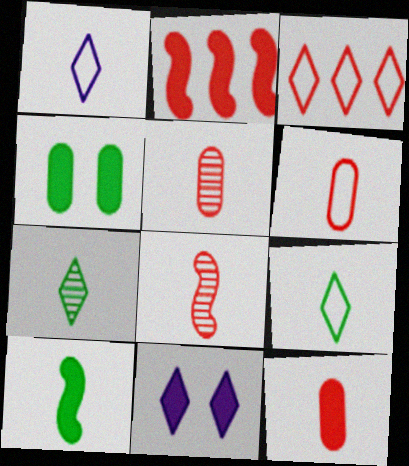[[1, 5, 10], 
[3, 7, 11], 
[5, 6, 12]]